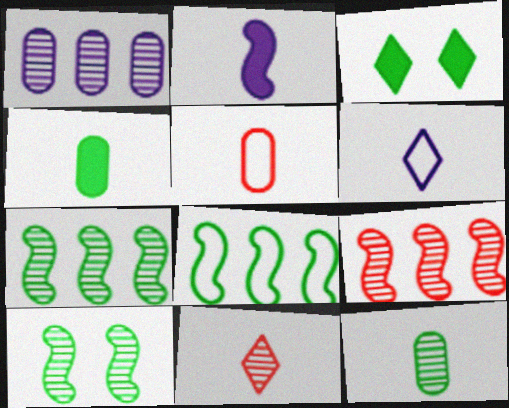[[1, 10, 11], 
[3, 8, 12]]